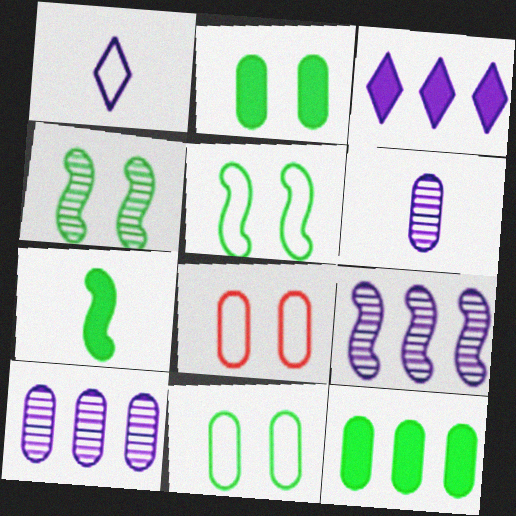[[6, 8, 12]]